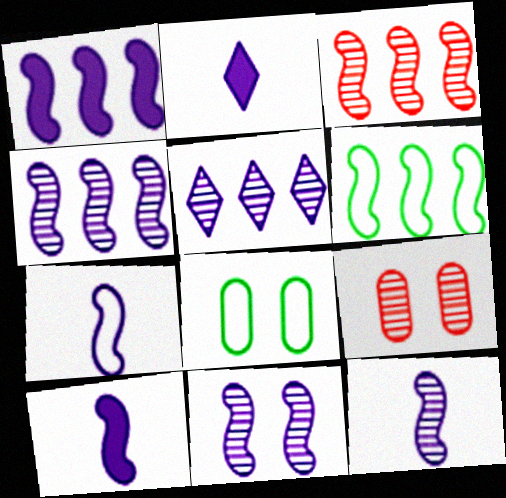[[1, 3, 6], 
[1, 7, 11], 
[2, 3, 8], 
[2, 6, 9], 
[4, 11, 12], 
[7, 10, 12]]